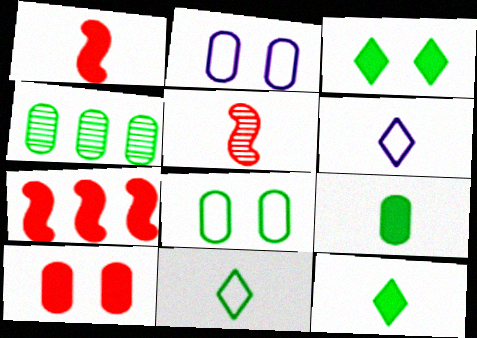[[4, 8, 9], 
[5, 6, 9]]